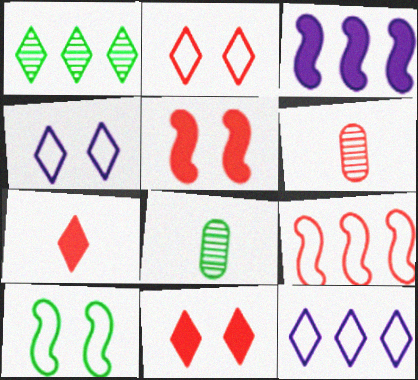[[1, 4, 7], 
[2, 3, 8], 
[5, 8, 12], 
[6, 9, 11]]